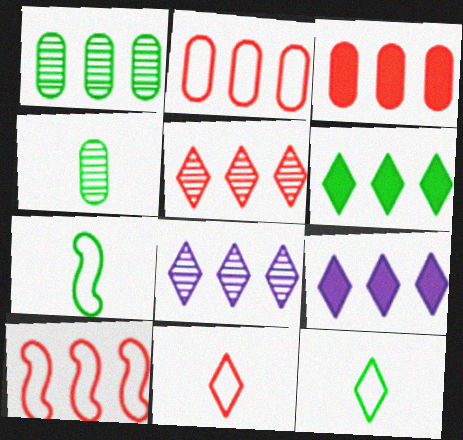[[1, 9, 10], 
[3, 5, 10]]